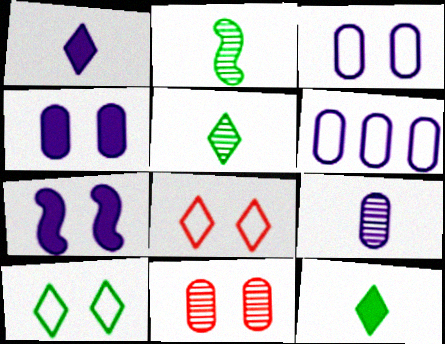[[4, 6, 9], 
[7, 10, 11]]